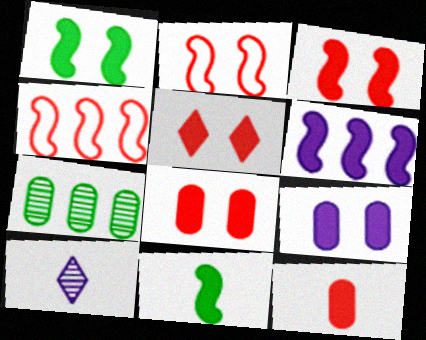[[1, 5, 9], 
[3, 5, 8], 
[3, 6, 11]]